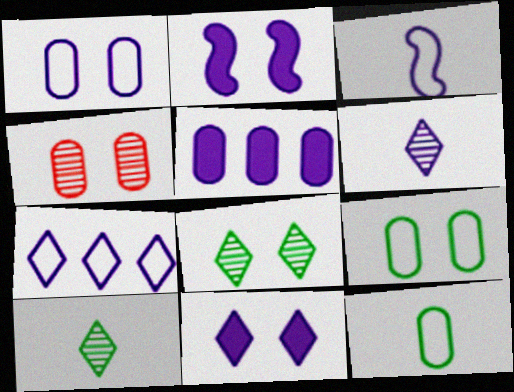[[1, 3, 7], 
[4, 5, 12], 
[6, 7, 11]]